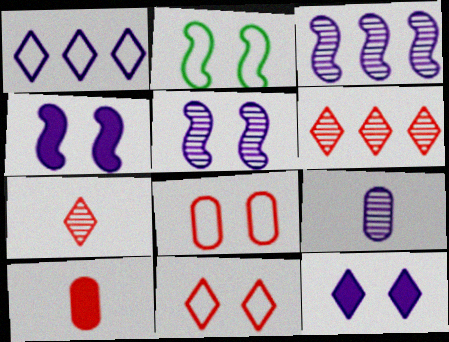[[1, 4, 9]]